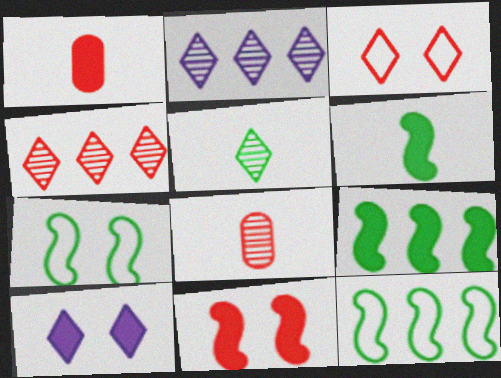[[1, 2, 7], 
[1, 9, 10], 
[8, 10, 12]]